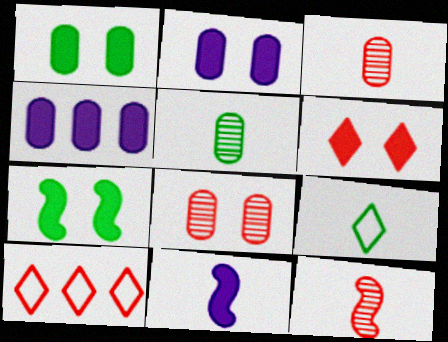[[2, 6, 7], 
[3, 9, 11]]